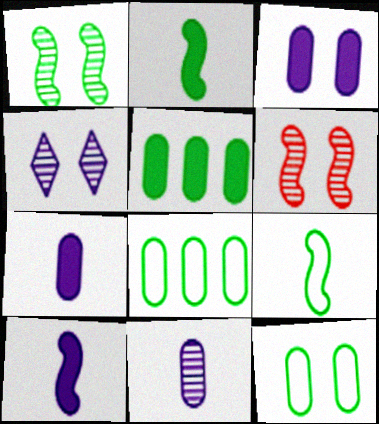[]